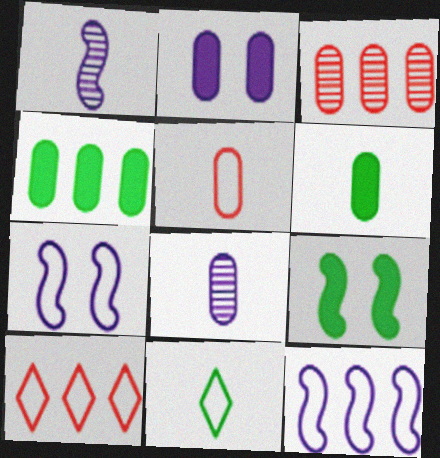[[5, 6, 8], 
[8, 9, 10]]